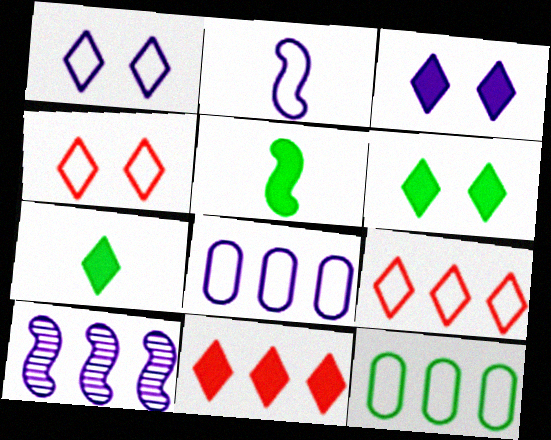[[1, 2, 8], 
[2, 4, 12], 
[3, 7, 11], 
[10, 11, 12]]